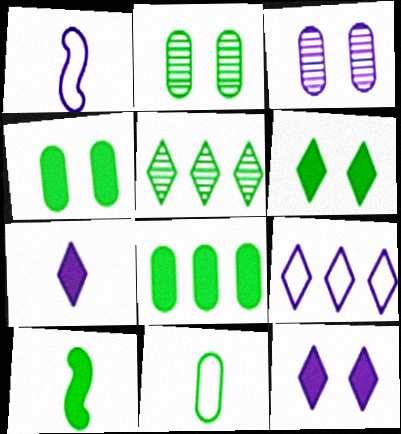[[2, 8, 11], 
[6, 8, 10]]